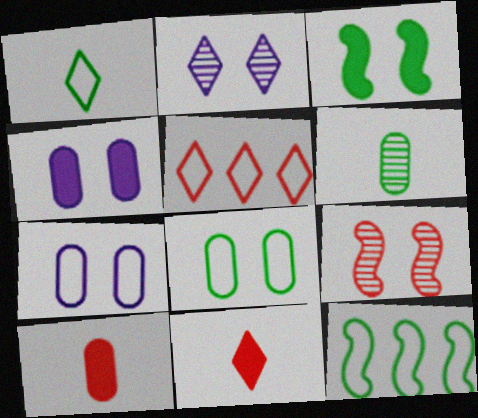[[1, 8, 12], 
[2, 10, 12], 
[5, 9, 10]]